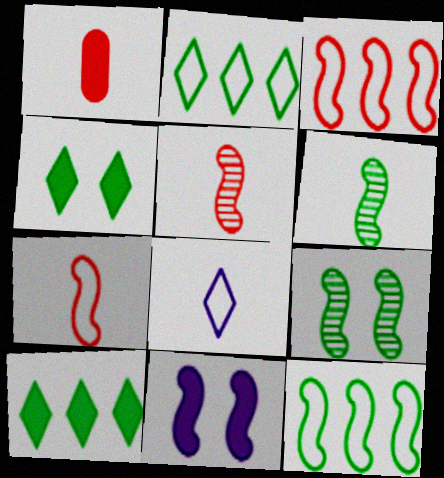[[1, 6, 8], 
[1, 10, 11], 
[3, 6, 11], 
[5, 11, 12]]